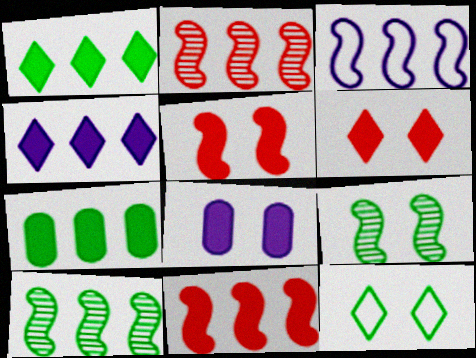[[3, 10, 11], 
[4, 7, 11]]